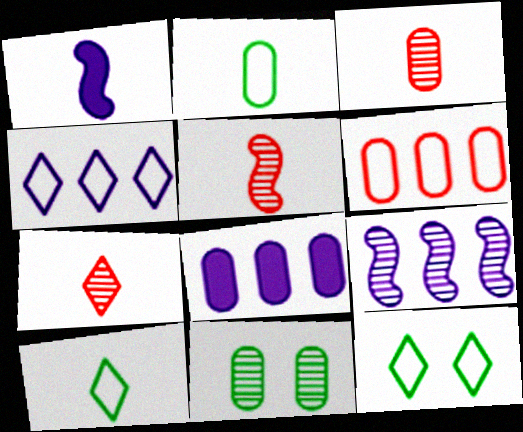[[1, 2, 7], 
[1, 3, 10], 
[3, 5, 7], 
[4, 8, 9], 
[5, 8, 12], 
[7, 9, 11]]